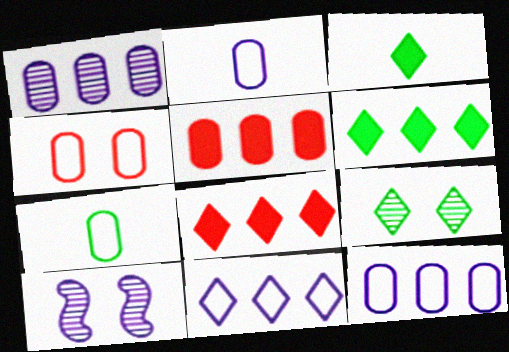[[4, 7, 12], 
[7, 8, 10]]